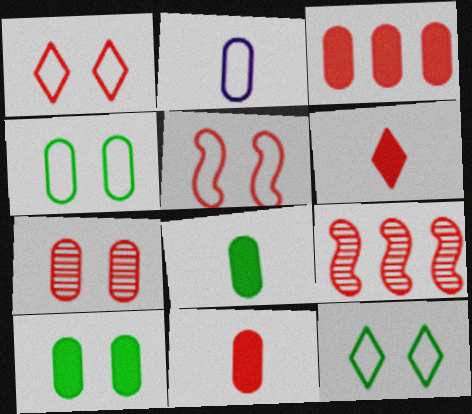[[1, 9, 11]]